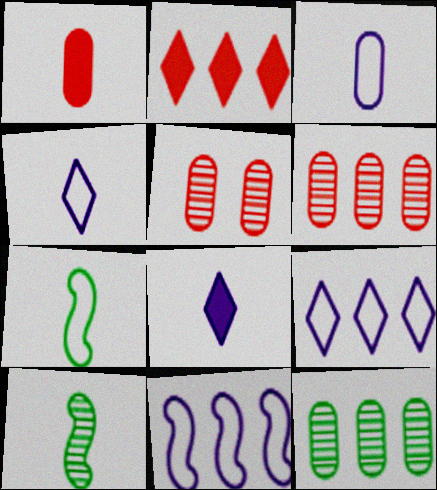[[1, 4, 10], 
[2, 11, 12]]